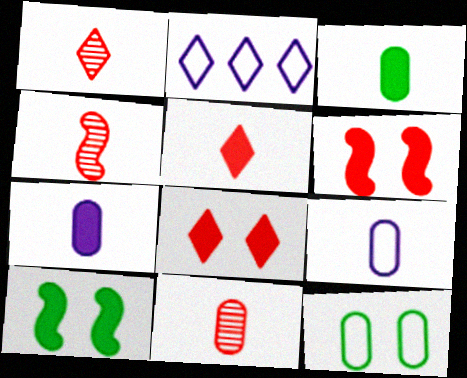[[1, 4, 11], 
[2, 10, 11], 
[3, 9, 11]]